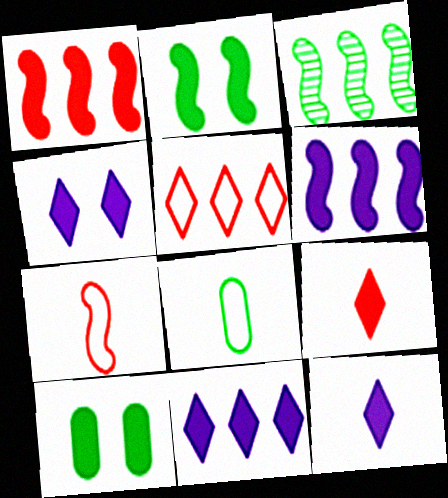[[1, 10, 12], 
[4, 11, 12], 
[6, 9, 10]]